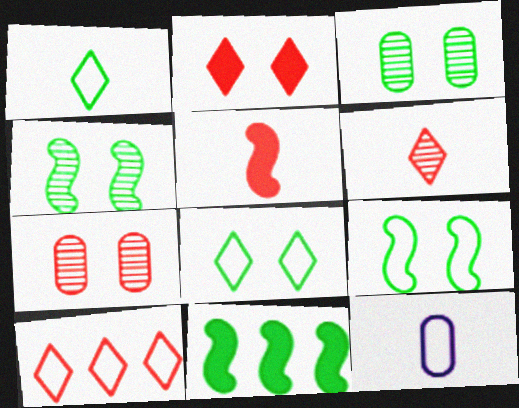[[1, 3, 11], 
[2, 6, 10], 
[5, 7, 10], 
[9, 10, 12]]